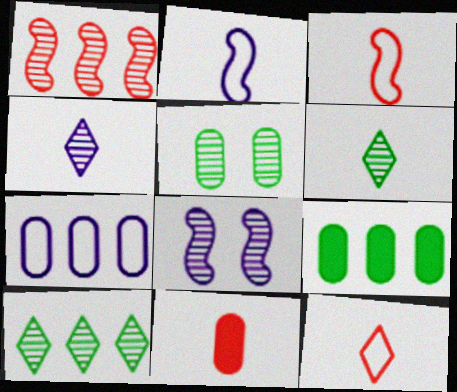[[1, 4, 5], 
[2, 6, 11], 
[5, 7, 11], 
[8, 9, 12]]